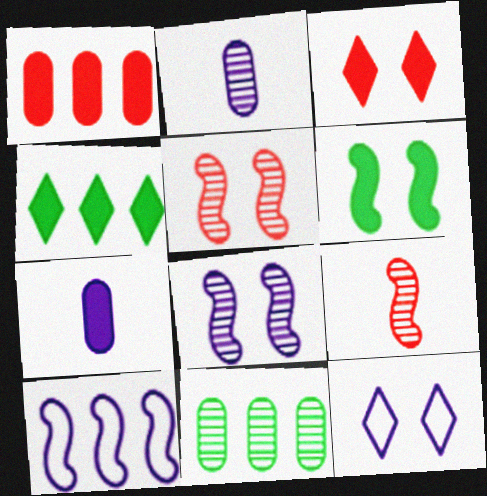[[6, 9, 10]]